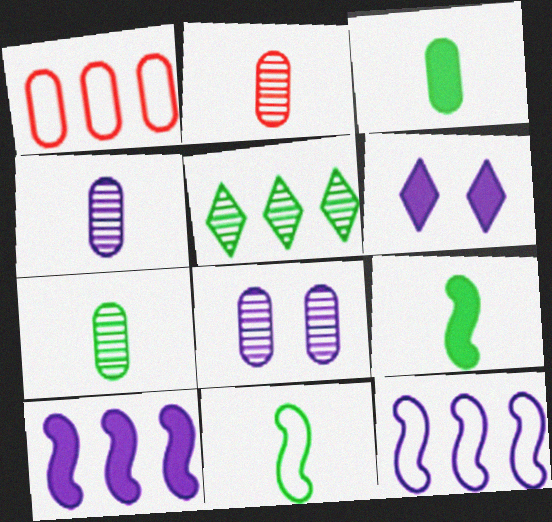[[1, 3, 8], 
[1, 5, 10], 
[2, 4, 7], 
[4, 6, 12]]